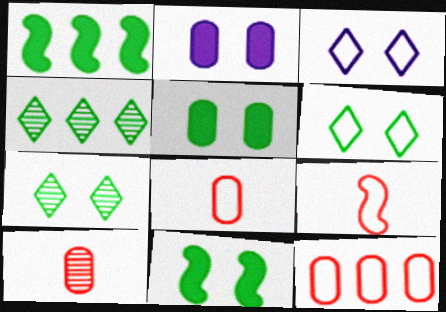[[1, 3, 10], 
[2, 4, 9]]